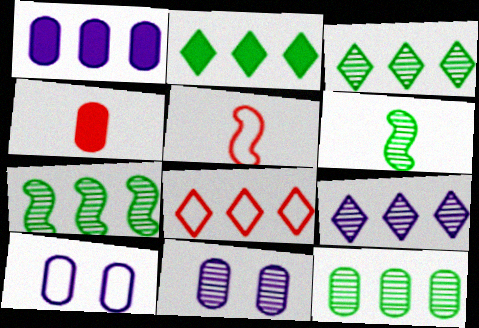[[1, 7, 8], 
[2, 5, 11], 
[2, 8, 9], 
[3, 7, 12], 
[4, 10, 12]]